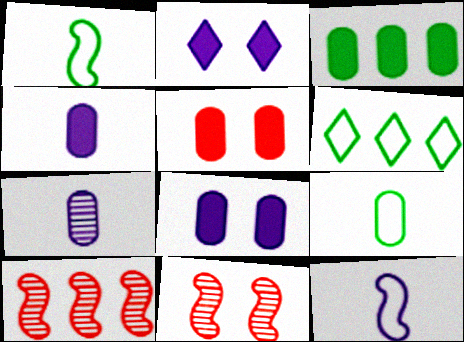[[2, 9, 10], 
[3, 4, 5], 
[4, 6, 11]]